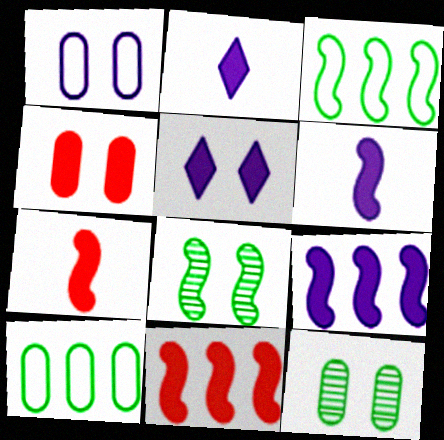[[1, 4, 12]]